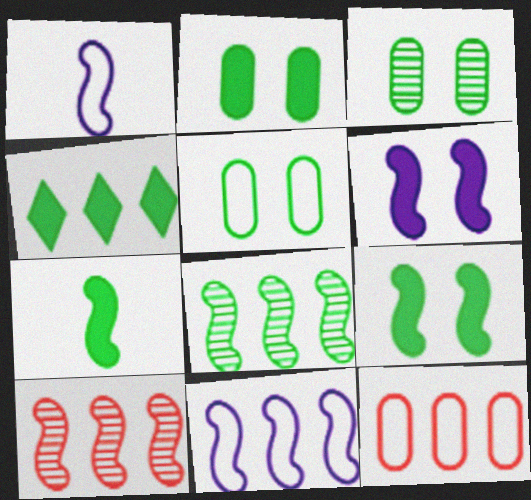[[1, 9, 10], 
[2, 3, 5], 
[2, 4, 7]]